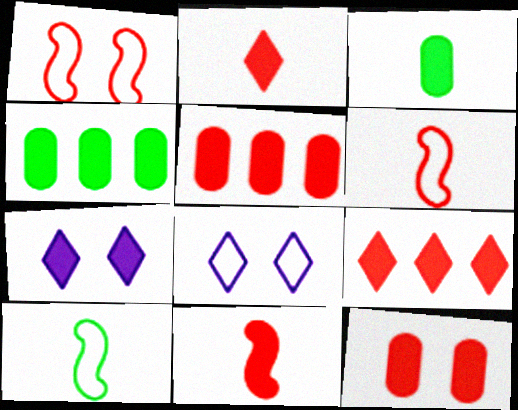[[4, 7, 11], 
[9, 11, 12]]